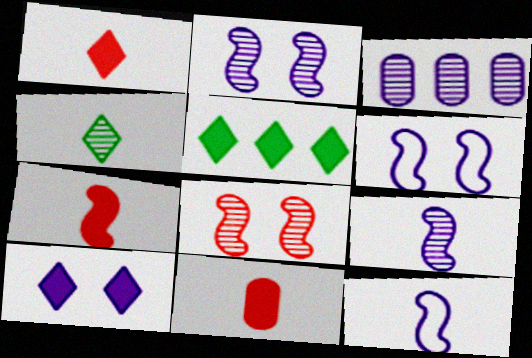[[1, 5, 10], 
[1, 7, 11], 
[3, 4, 8], 
[3, 10, 12], 
[4, 11, 12]]